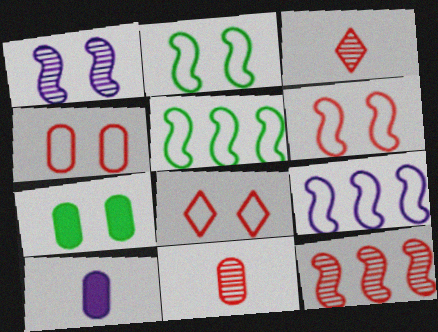[[1, 7, 8], 
[3, 7, 9], 
[4, 6, 8]]